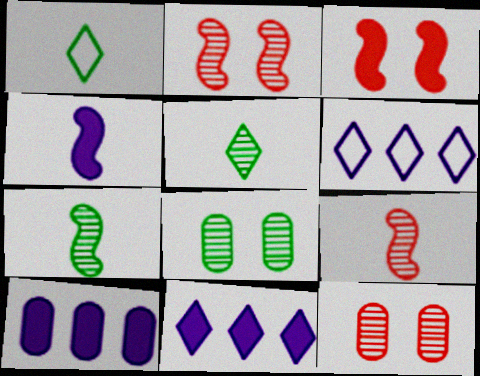[[1, 2, 10]]